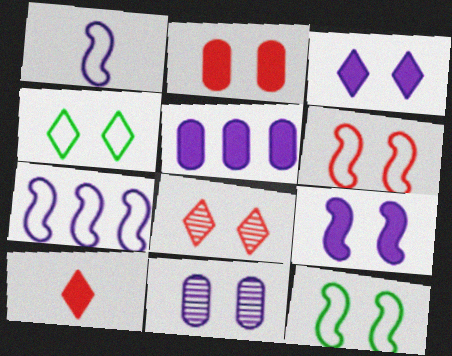[[2, 6, 8], 
[3, 4, 8]]